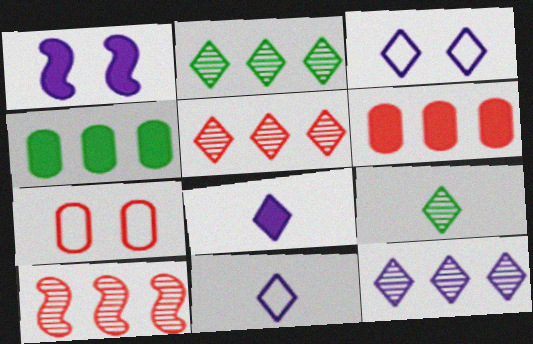[[2, 5, 12], 
[3, 8, 12]]